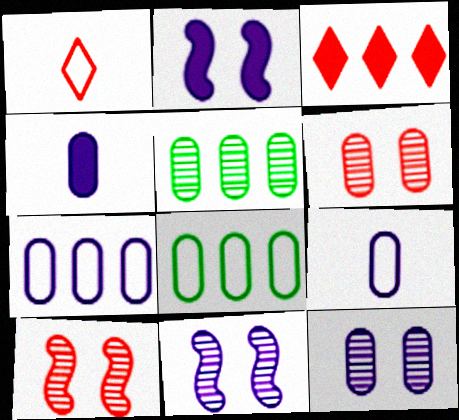[[1, 2, 5], 
[4, 6, 8], 
[4, 7, 12]]